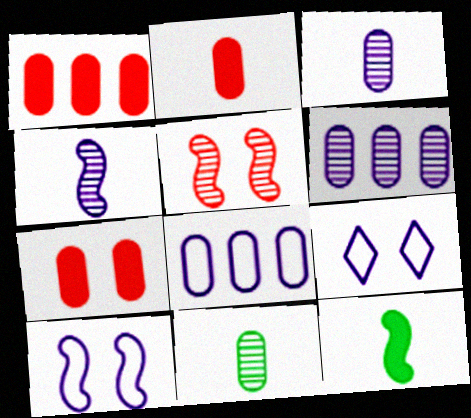[[1, 2, 7], 
[7, 8, 11]]